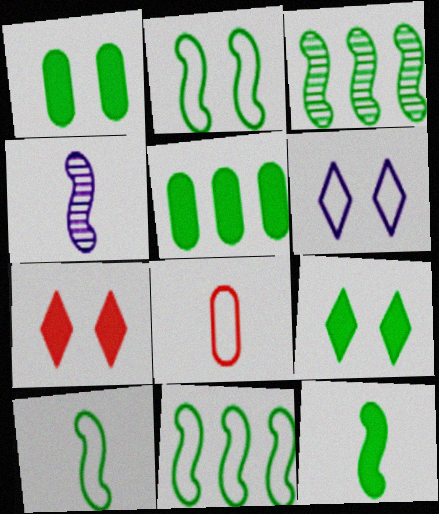[[2, 3, 12], 
[2, 10, 11], 
[5, 9, 12], 
[6, 8, 11]]